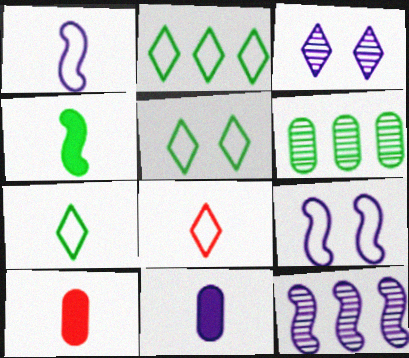[[2, 5, 7], 
[4, 5, 6], 
[5, 10, 12]]